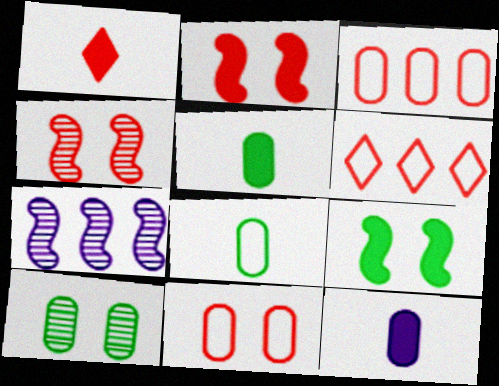[[1, 3, 4], 
[3, 10, 12]]